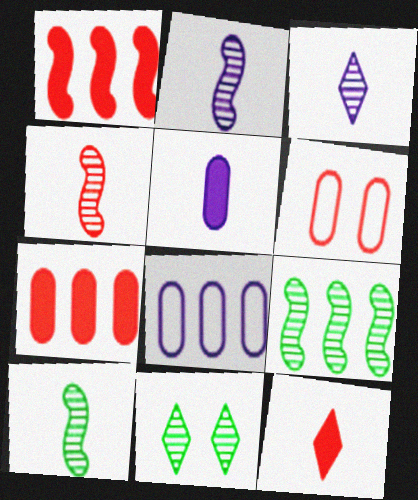[[2, 4, 10]]